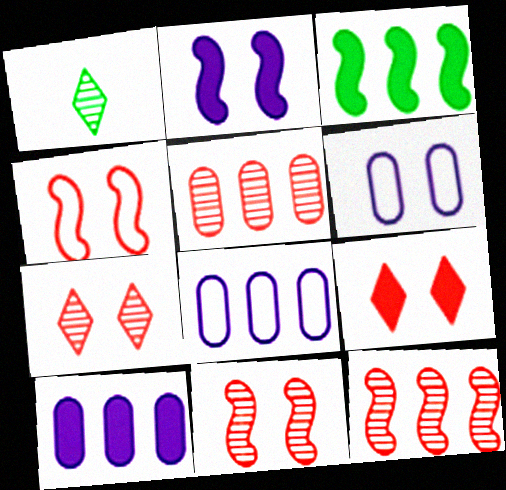[[1, 4, 10]]